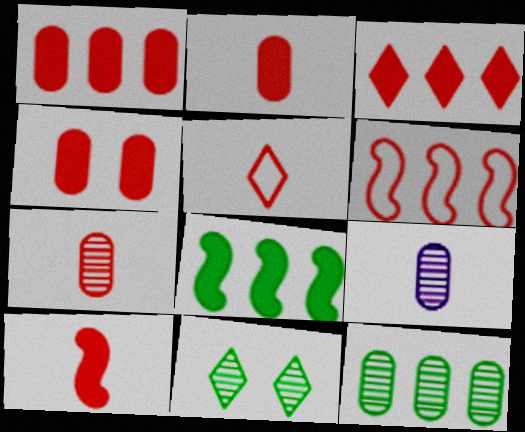[[1, 2, 4], 
[3, 4, 10], 
[5, 7, 10]]